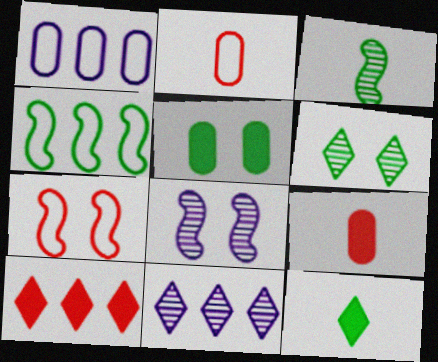[]